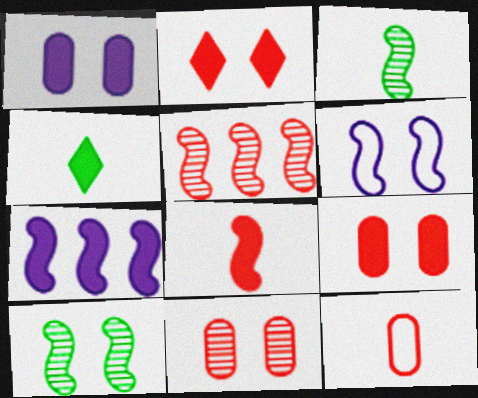[[2, 5, 12], 
[4, 7, 9]]